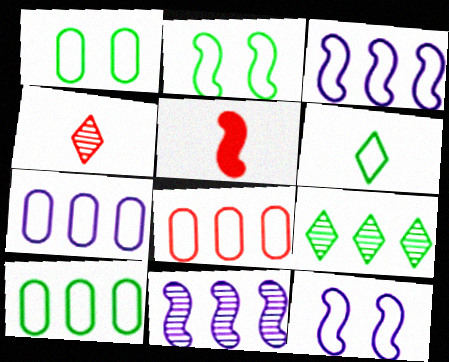[[2, 5, 11], 
[2, 6, 10], 
[6, 8, 12], 
[7, 8, 10]]